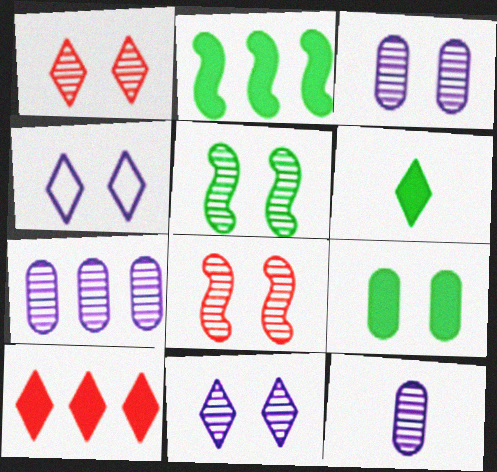[[1, 3, 5], 
[2, 6, 9], 
[3, 7, 12], 
[4, 8, 9]]